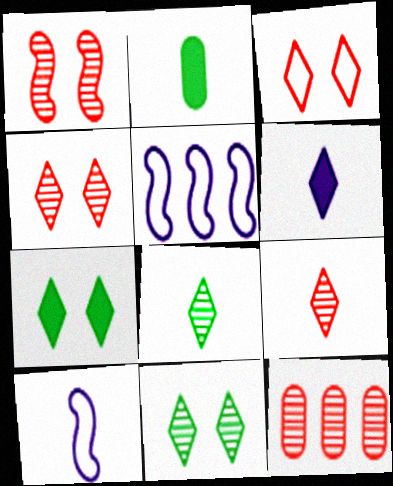[[1, 9, 12], 
[2, 4, 5], 
[2, 9, 10], 
[7, 10, 12]]